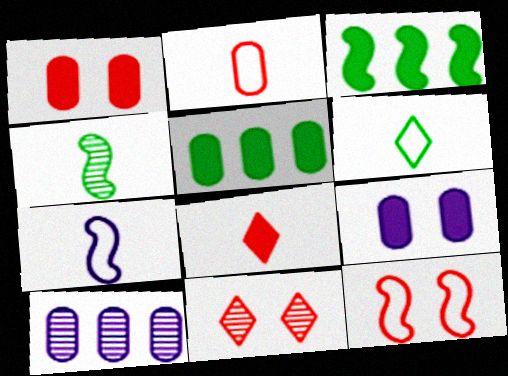[[1, 11, 12], 
[2, 6, 7], 
[3, 8, 9], 
[4, 10, 11], 
[5, 7, 11]]